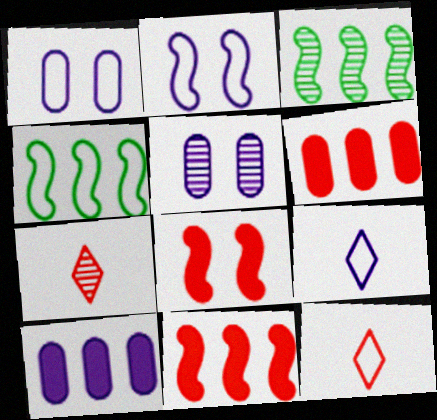[[1, 4, 12], 
[3, 5, 7]]